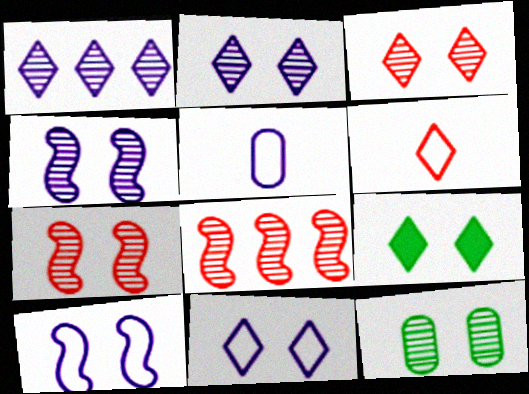[[1, 6, 9], 
[2, 7, 12], 
[3, 4, 12], 
[3, 9, 11], 
[5, 8, 9]]